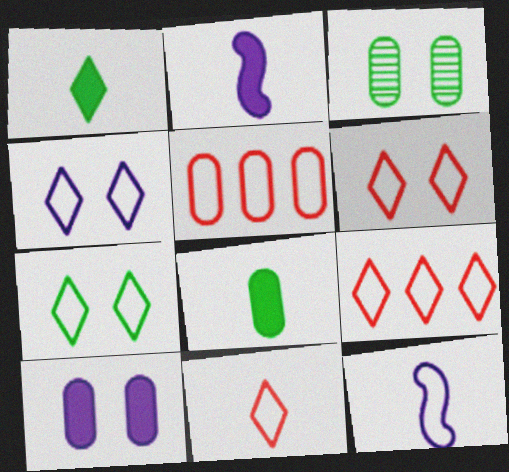[[2, 3, 9], 
[4, 6, 7], 
[5, 7, 12], 
[6, 9, 11]]